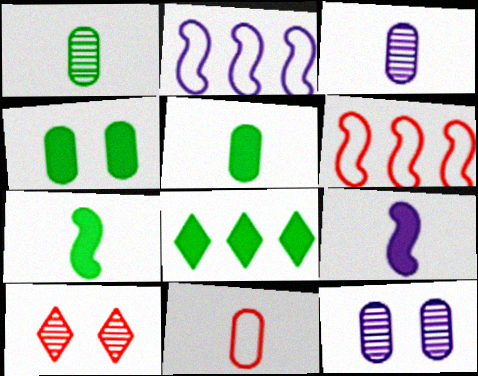[[2, 5, 10], 
[3, 5, 11], 
[4, 7, 8]]